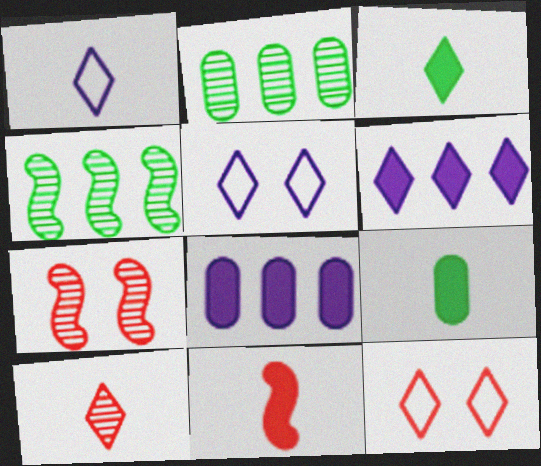[[1, 3, 10], 
[2, 5, 11]]